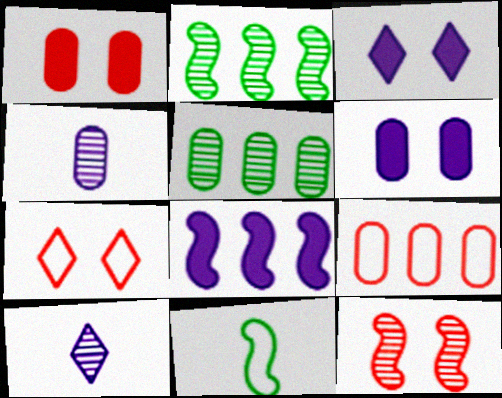[[1, 7, 12], 
[5, 10, 12], 
[8, 11, 12]]